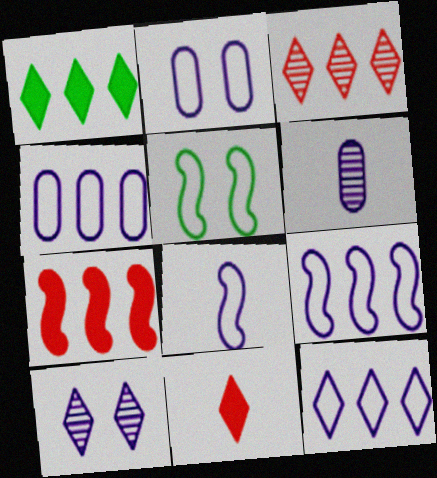[[1, 3, 12], 
[2, 8, 12], 
[4, 9, 12]]